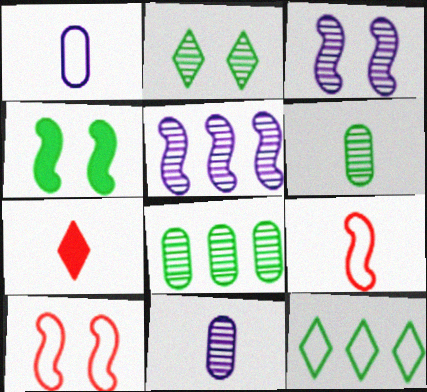[[1, 10, 12], 
[3, 4, 10], 
[4, 5, 9], 
[4, 6, 12]]